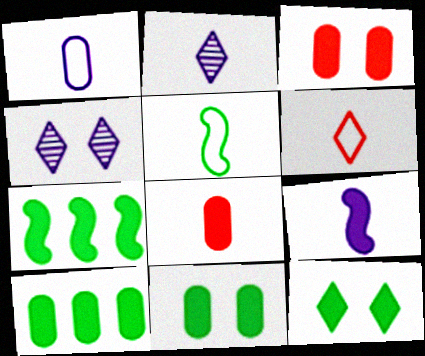[[1, 2, 9], 
[1, 5, 6], 
[2, 5, 8]]